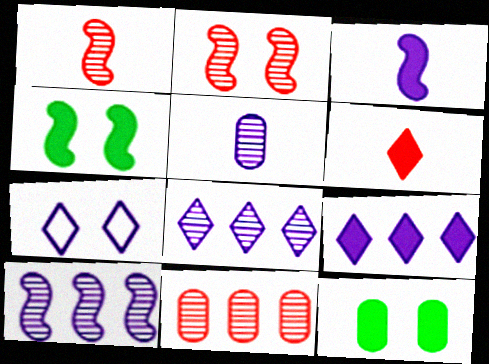[[2, 7, 12]]